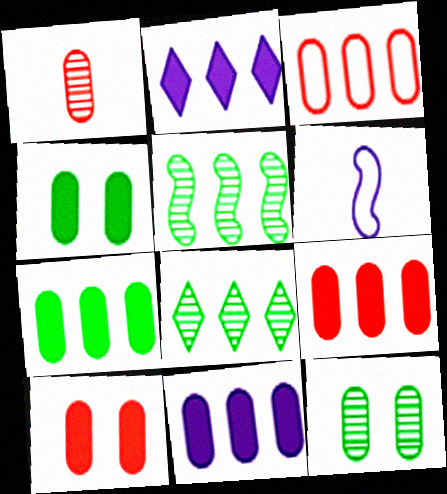[[1, 3, 10], 
[2, 3, 5], 
[6, 8, 10], 
[7, 9, 11]]